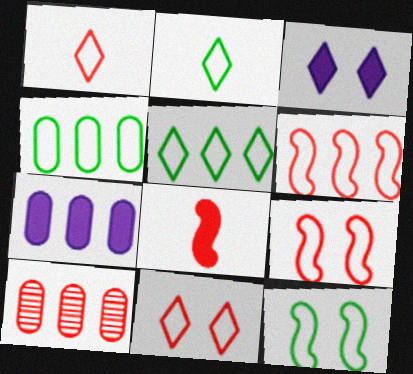[[2, 4, 12], 
[4, 7, 10], 
[8, 10, 11]]